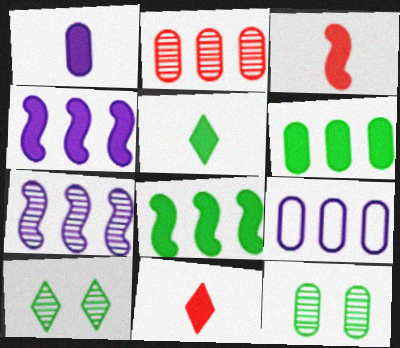[[1, 3, 5], 
[2, 6, 9], 
[3, 9, 10]]